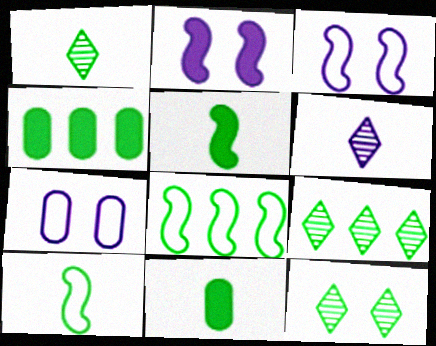[[1, 9, 12], 
[1, 10, 11], 
[4, 8, 9], 
[4, 10, 12], 
[8, 11, 12]]